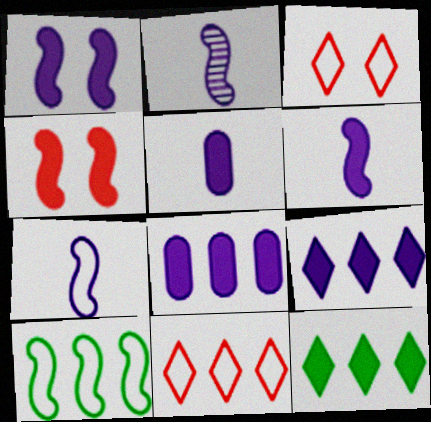[[1, 5, 9], 
[2, 4, 10], 
[2, 6, 7], 
[4, 5, 12]]